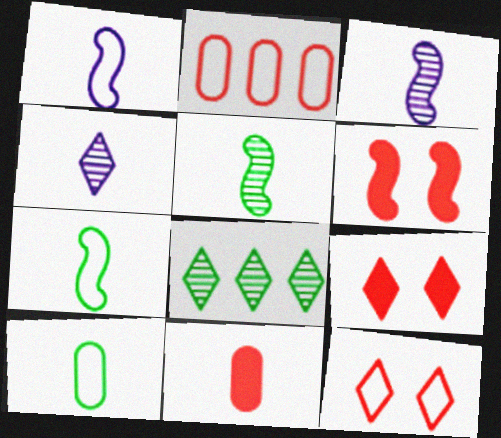[[4, 7, 11]]